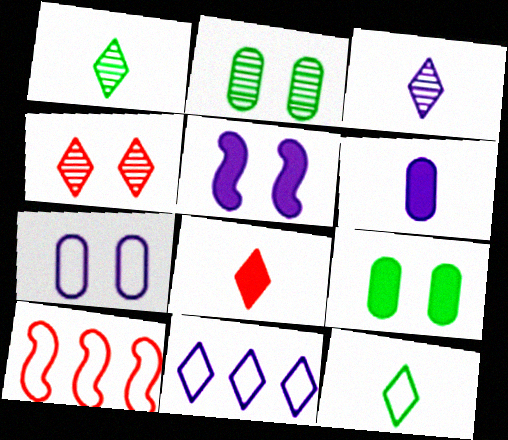[[3, 8, 12], 
[3, 9, 10], 
[7, 10, 12]]